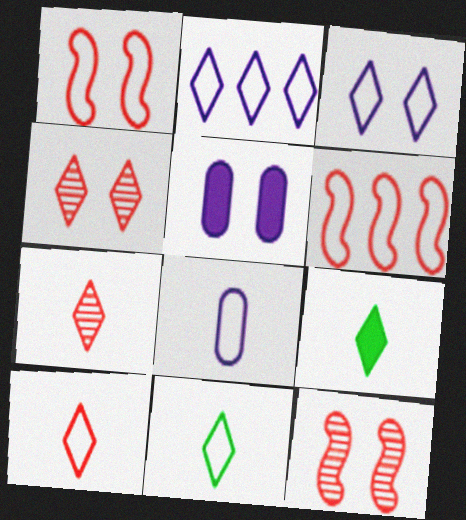[[2, 4, 9]]